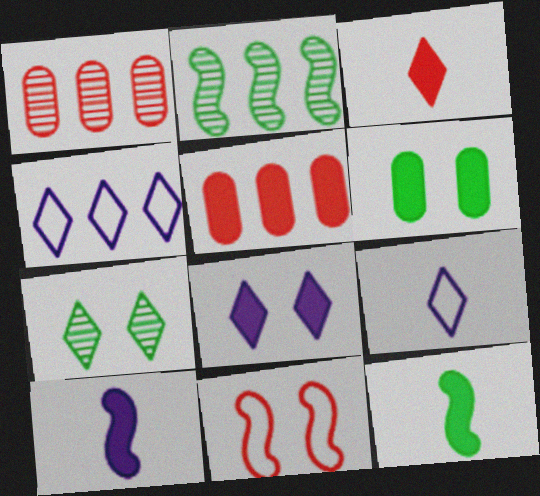[[1, 3, 11], 
[2, 4, 5], 
[2, 10, 11], 
[3, 4, 7], 
[5, 8, 12]]